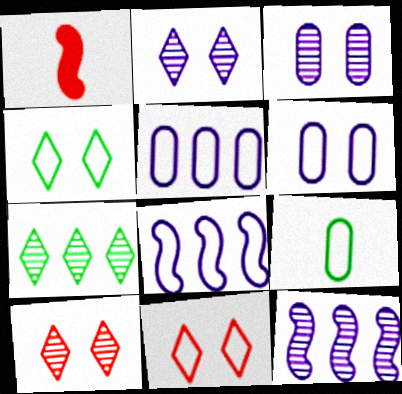[[1, 6, 7], 
[8, 9, 11]]